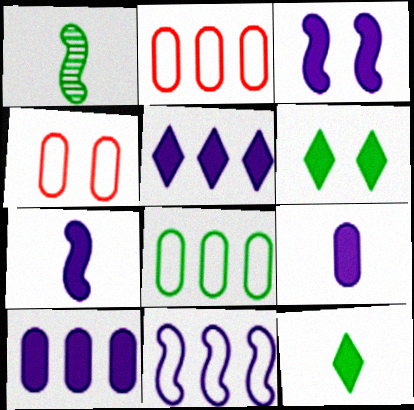[[1, 4, 5], 
[1, 6, 8], 
[3, 5, 9]]